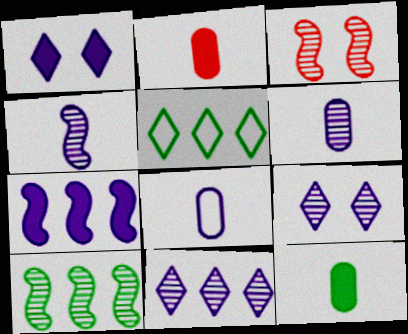[[3, 4, 10], 
[7, 8, 9]]